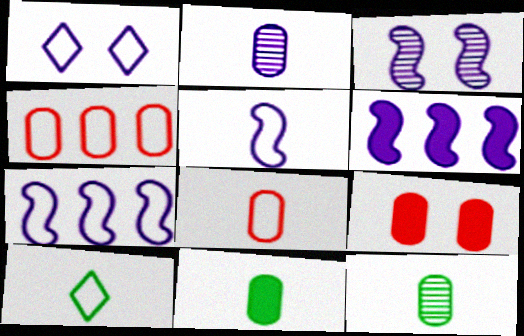[[1, 2, 6], 
[2, 8, 11], 
[3, 5, 6], 
[5, 8, 10]]